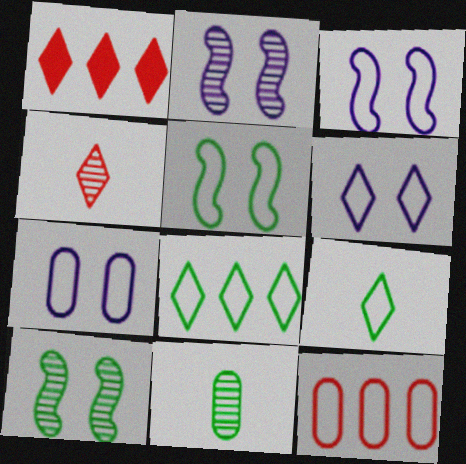[[1, 3, 11], 
[3, 6, 7], 
[3, 9, 12]]